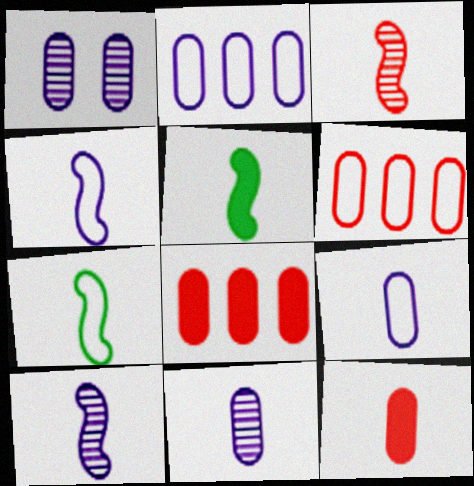[[3, 4, 5]]